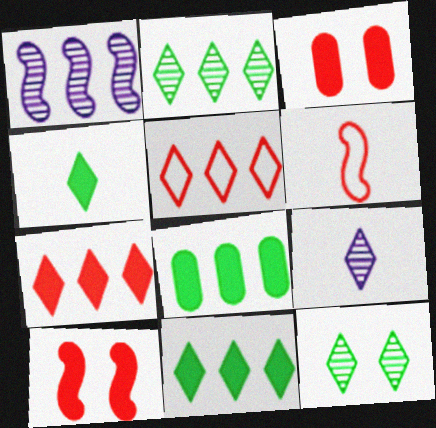[[1, 5, 8]]